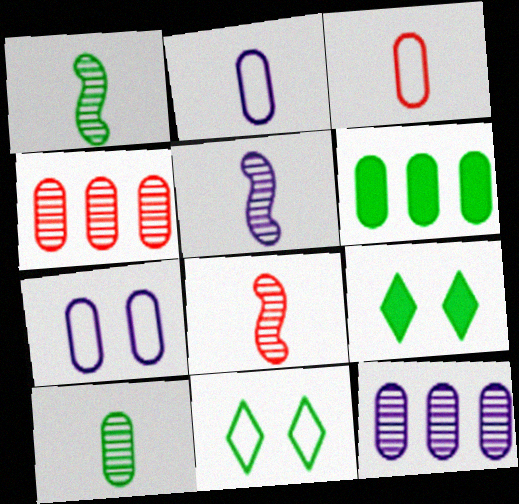[[1, 5, 8], 
[1, 6, 11]]